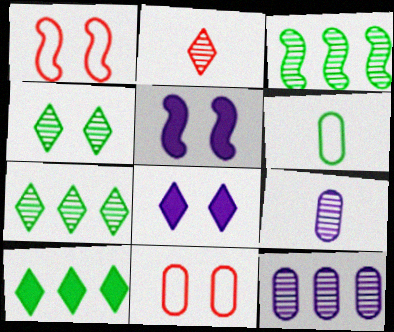[[1, 9, 10], 
[4, 5, 11]]